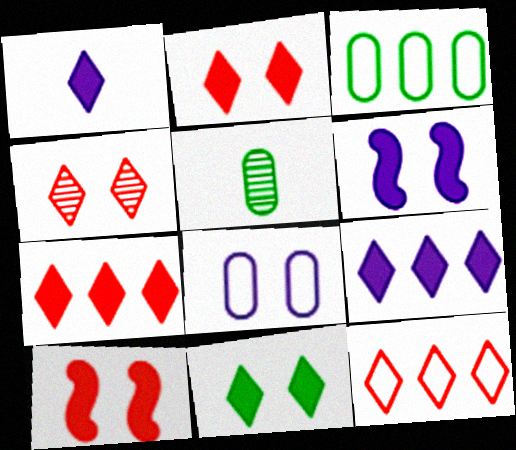[[1, 7, 11], 
[5, 6, 12]]